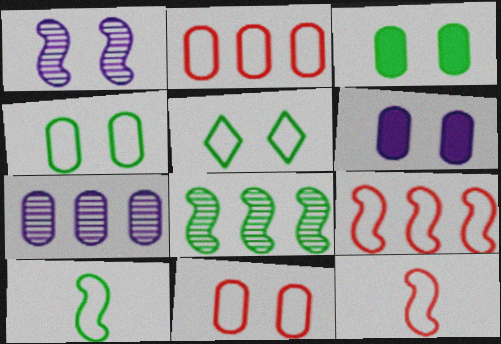[]